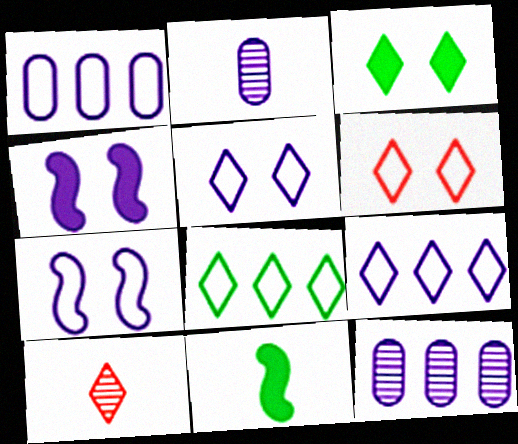[[2, 4, 9], 
[3, 9, 10], 
[6, 11, 12]]